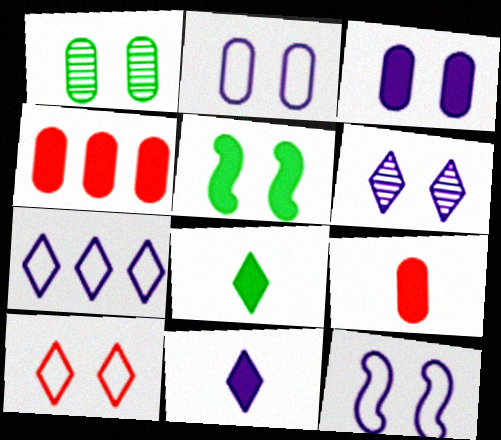[[3, 6, 12], 
[4, 5, 11], 
[6, 7, 11]]